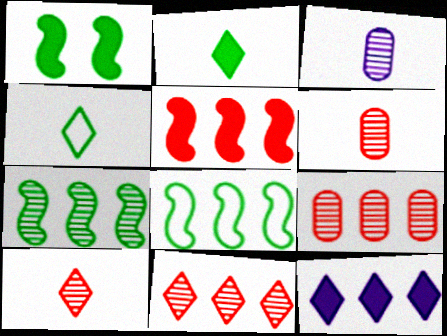[[8, 9, 12]]